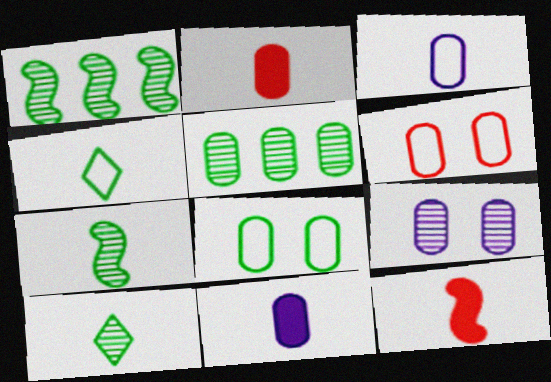[[3, 10, 12], 
[5, 6, 11]]